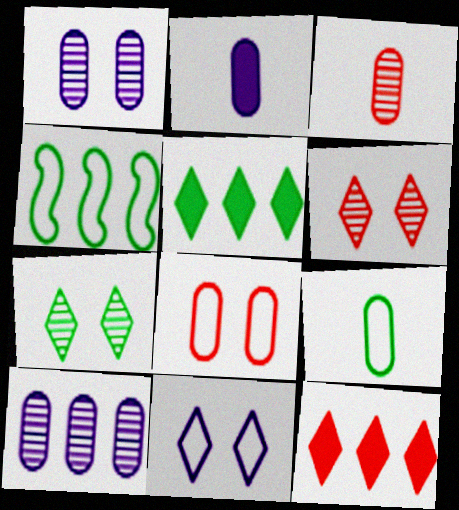[[2, 3, 9], 
[2, 4, 6], 
[4, 10, 12]]